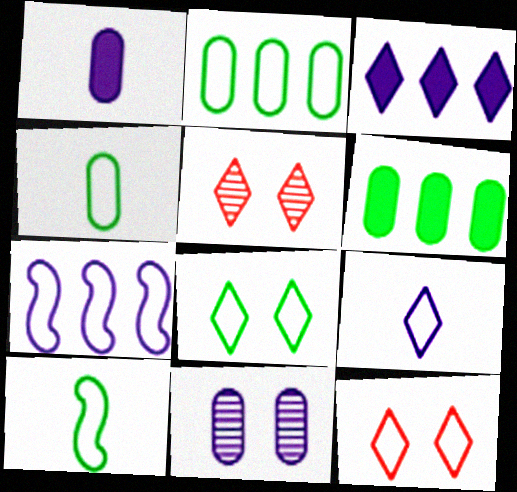[[2, 8, 10], 
[4, 7, 12]]